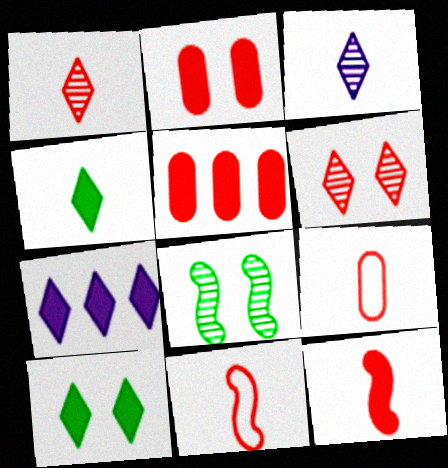[[1, 9, 12], 
[5, 6, 11], 
[7, 8, 9]]